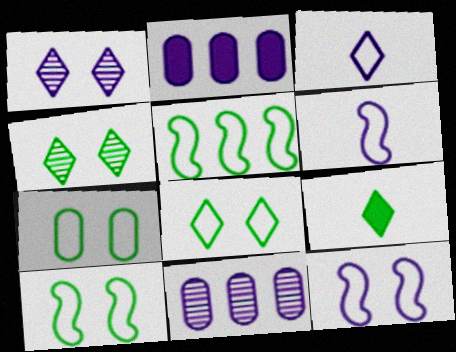[[1, 2, 6], 
[7, 8, 10]]